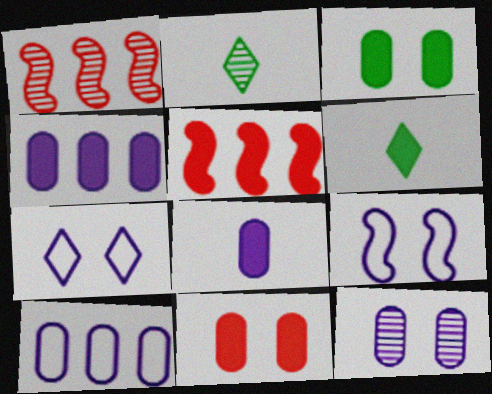[[1, 2, 12], 
[8, 10, 12]]